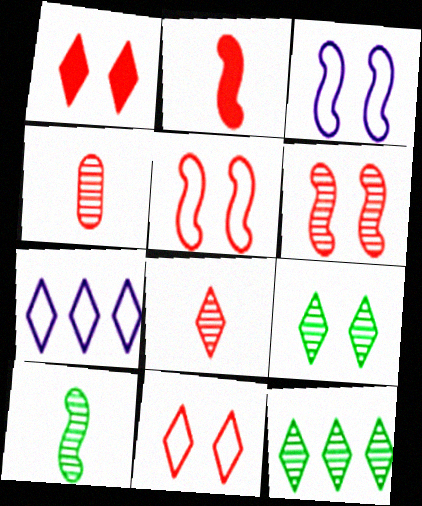[]